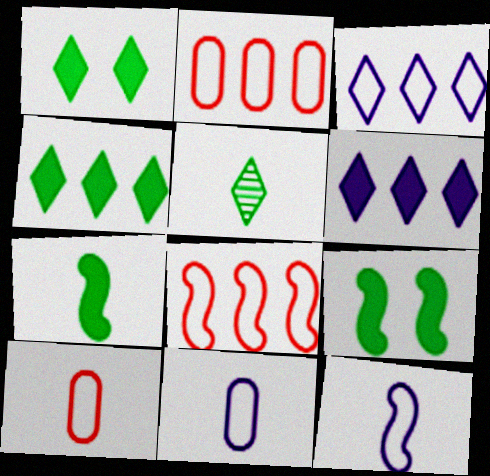[]